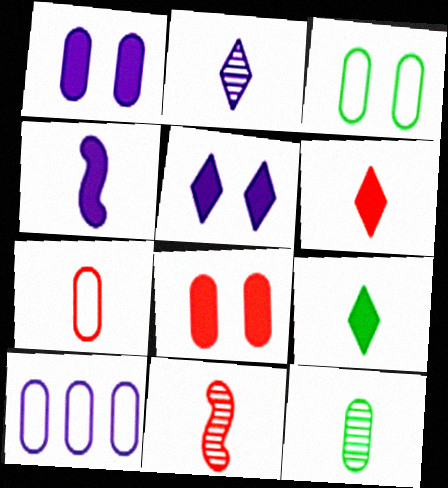[[2, 11, 12], 
[3, 7, 10], 
[6, 7, 11], 
[8, 10, 12]]